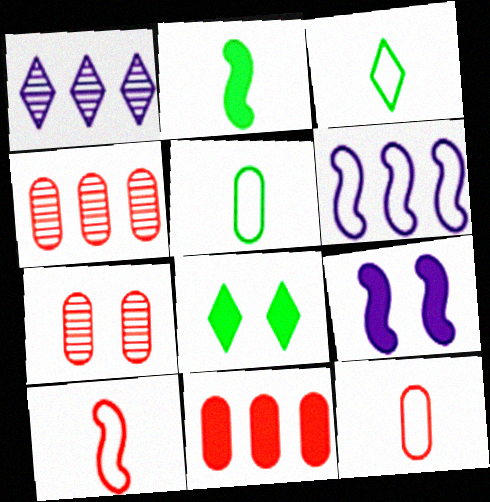[[3, 4, 9], 
[7, 11, 12]]